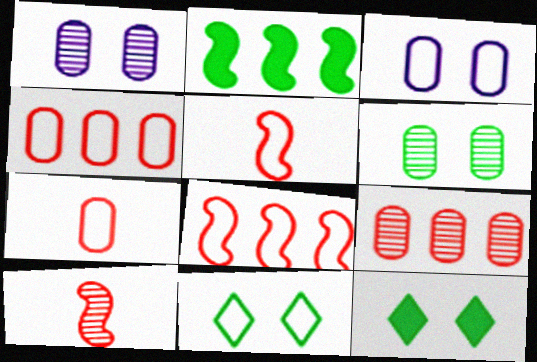[]